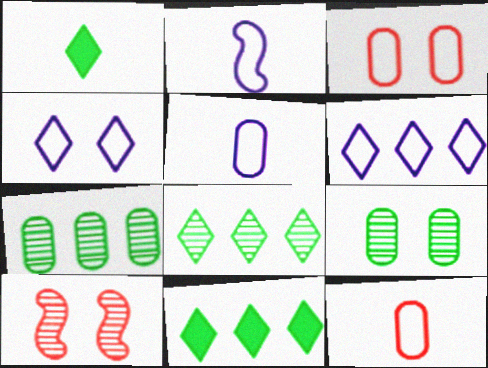[[5, 10, 11]]